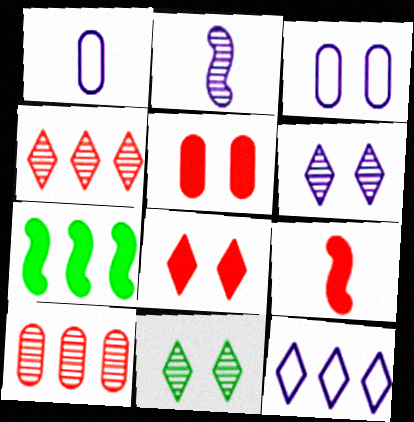[[2, 10, 11], 
[7, 10, 12]]